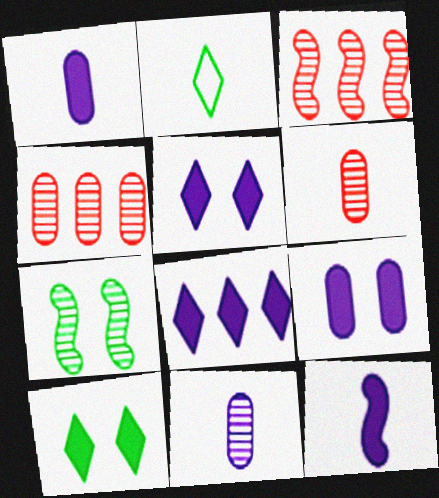[[2, 3, 9], 
[2, 6, 12], 
[8, 9, 12]]